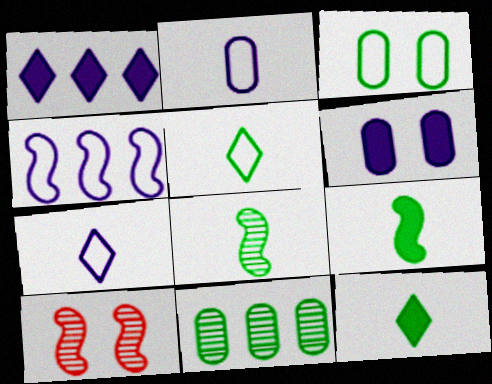[[4, 9, 10]]